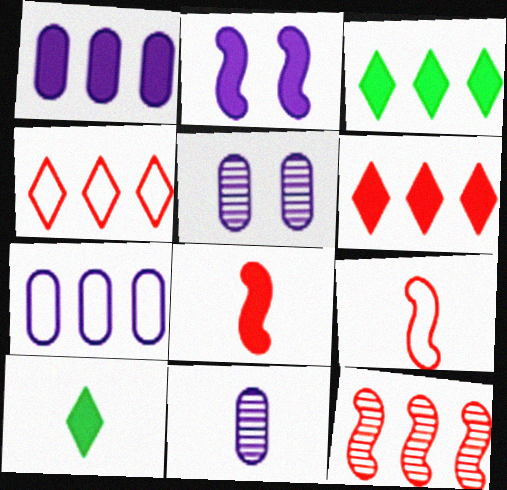[[3, 5, 9], 
[3, 7, 12], 
[9, 10, 11]]